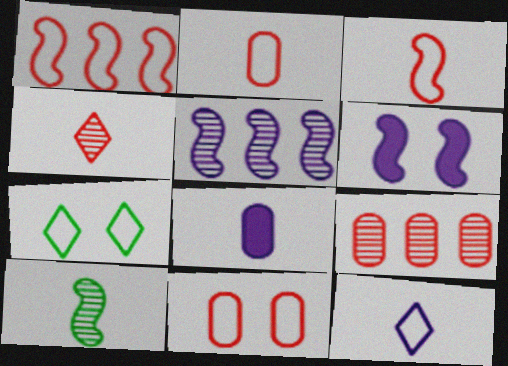[[1, 6, 10]]